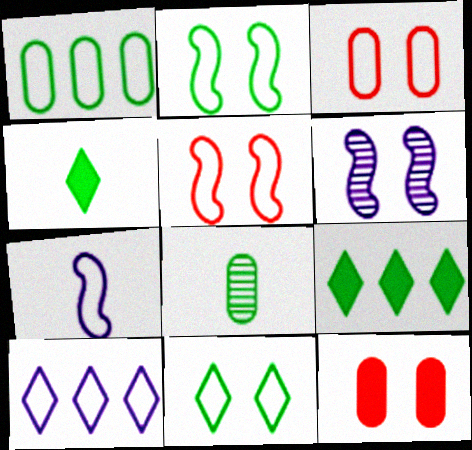[[2, 8, 9], 
[6, 11, 12]]